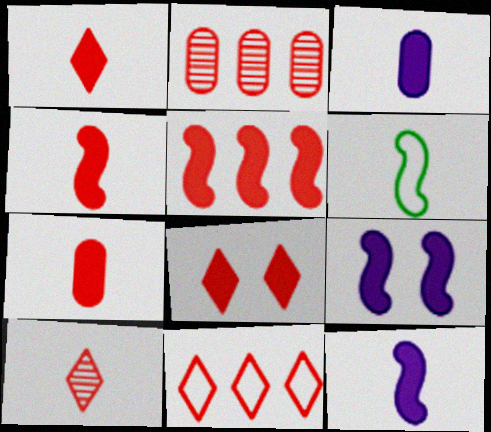[[1, 4, 7], 
[2, 5, 11], 
[3, 6, 10], 
[5, 7, 8], 
[8, 10, 11]]